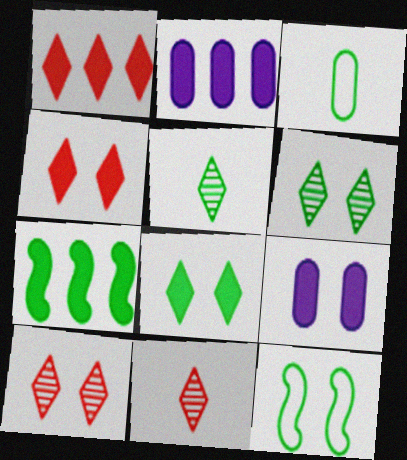[[1, 2, 7], 
[2, 11, 12], 
[3, 6, 7], 
[9, 10, 12]]